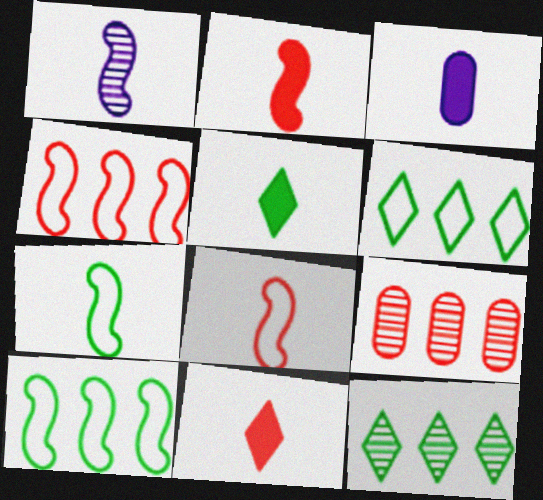[[1, 2, 7], 
[2, 3, 5]]